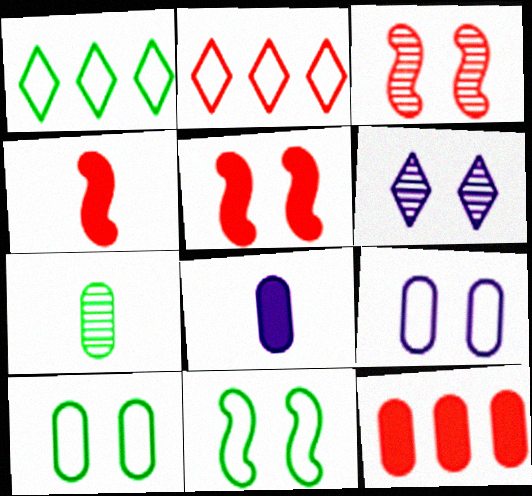[[1, 3, 8], 
[5, 6, 10], 
[7, 9, 12]]